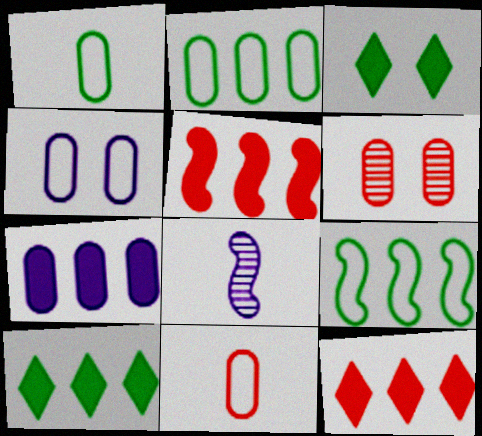[[1, 6, 7], 
[2, 4, 11], 
[5, 7, 10]]